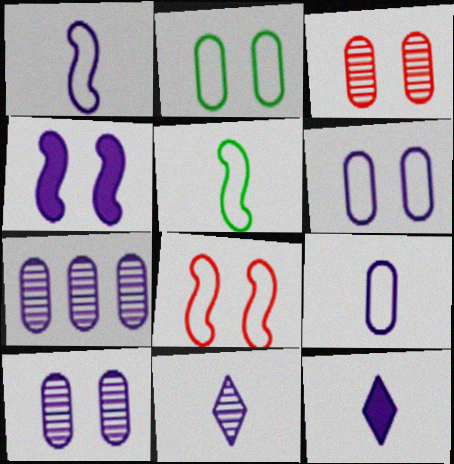[]